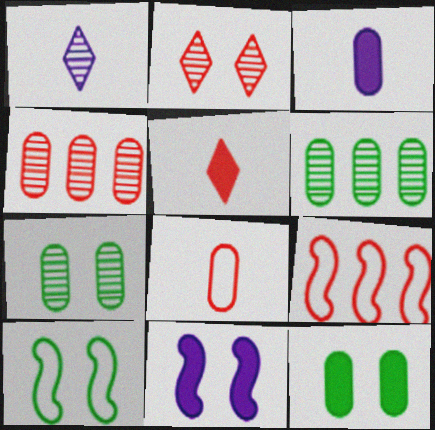[[1, 9, 12]]